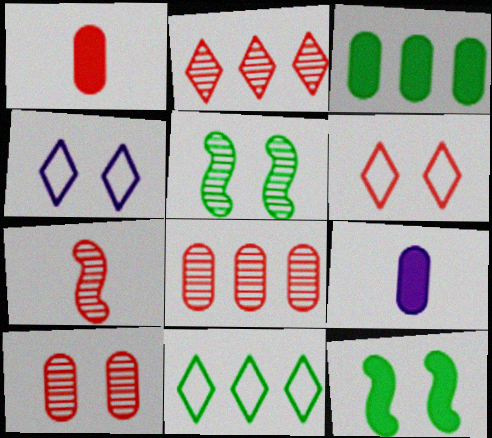[[2, 7, 10], 
[3, 4, 7], 
[4, 10, 12]]